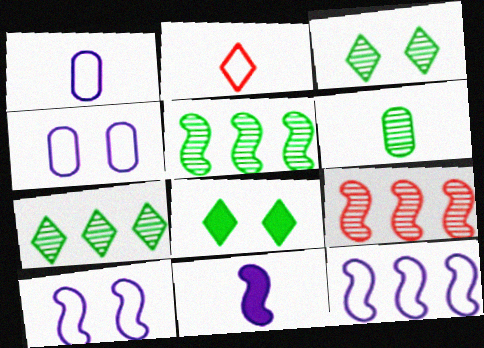[[1, 8, 9], 
[2, 6, 11], 
[3, 5, 6]]